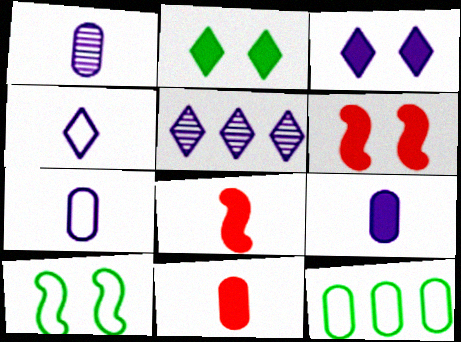[[1, 7, 9], 
[3, 4, 5], 
[5, 10, 11]]